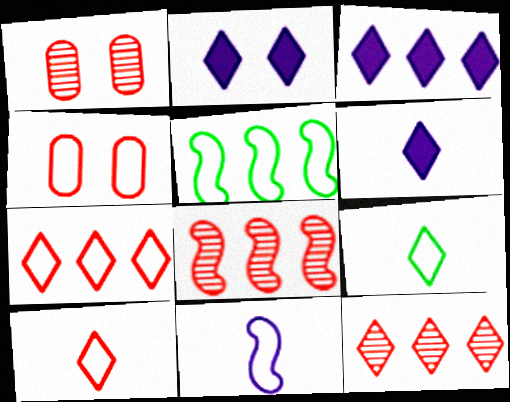[[1, 5, 6], 
[2, 3, 6], 
[2, 9, 12]]